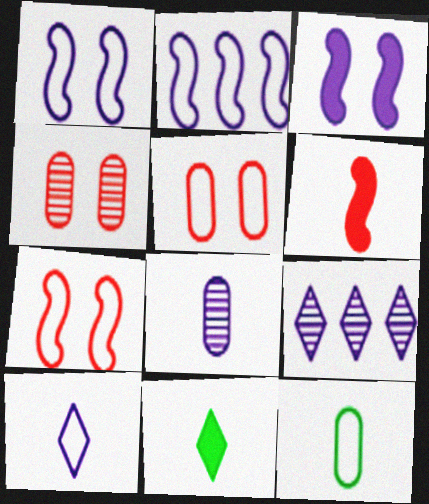[[2, 4, 11]]